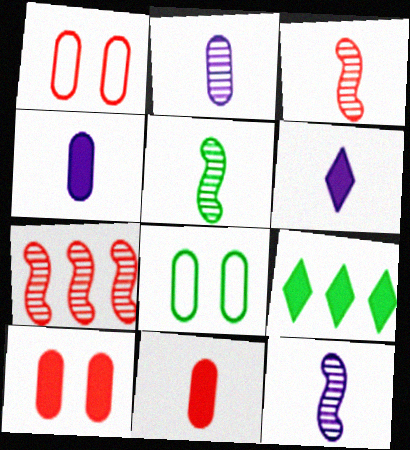[[1, 9, 12], 
[3, 5, 12], 
[5, 8, 9], 
[6, 7, 8]]